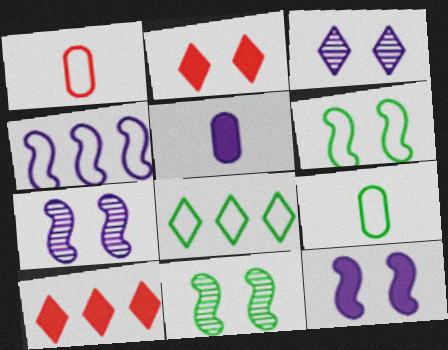[[3, 4, 5], 
[6, 8, 9], 
[7, 9, 10]]